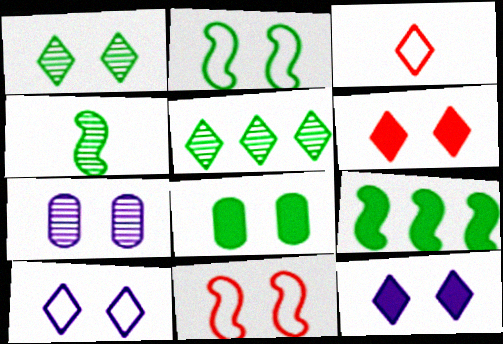[[1, 2, 8], 
[1, 6, 10], 
[2, 4, 9], 
[2, 6, 7], 
[3, 5, 12], 
[3, 7, 9]]